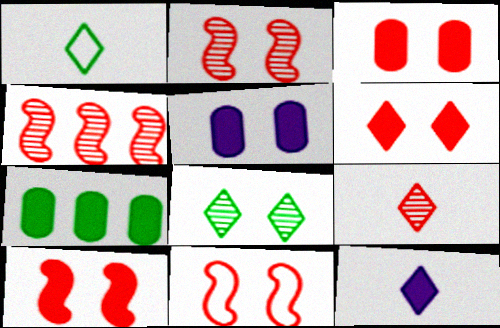[[1, 4, 5], 
[1, 9, 12], 
[2, 10, 11], 
[3, 6, 10], 
[5, 8, 11], 
[7, 10, 12]]